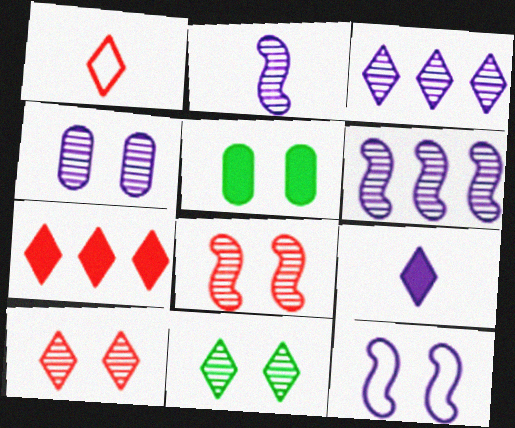[[1, 5, 6], 
[1, 7, 10], 
[2, 3, 4], 
[4, 8, 11], 
[5, 10, 12]]